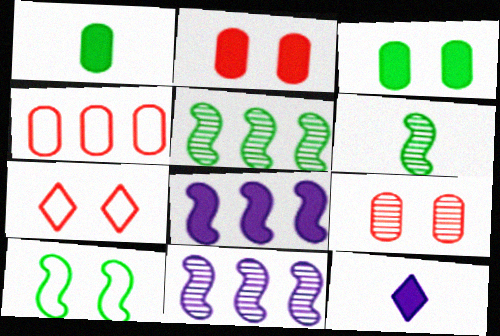[[1, 7, 11]]